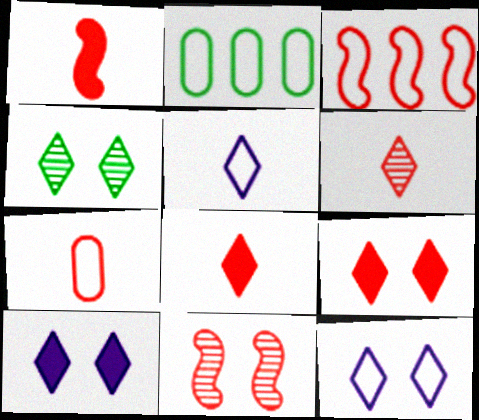[[1, 3, 11], 
[1, 6, 7], 
[4, 9, 12]]